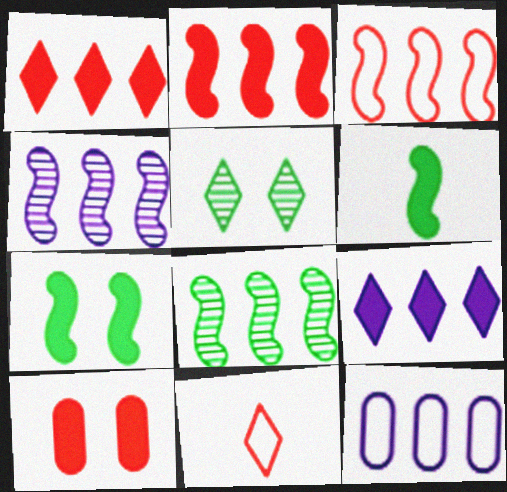[[1, 8, 12], 
[4, 9, 12], 
[5, 9, 11], 
[6, 9, 10]]